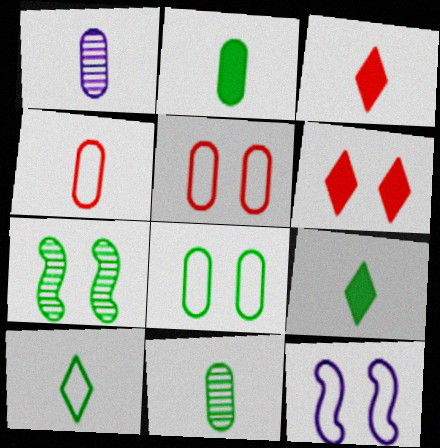[[1, 2, 4]]